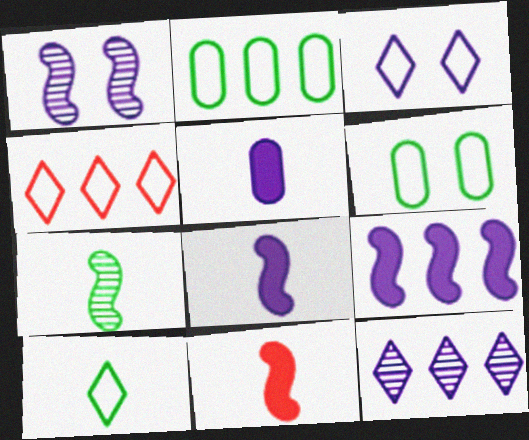[[3, 4, 10], 
[6, 11, 12]]